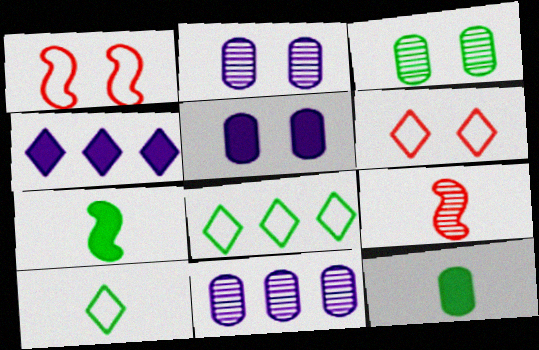[[3, 7, 8], 
[5, 8, 9], 
[6, 7, 11]]